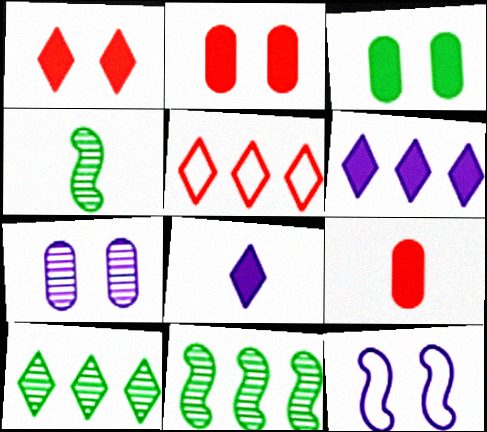[[5, 6, 10], 
[9, 10, 12]]